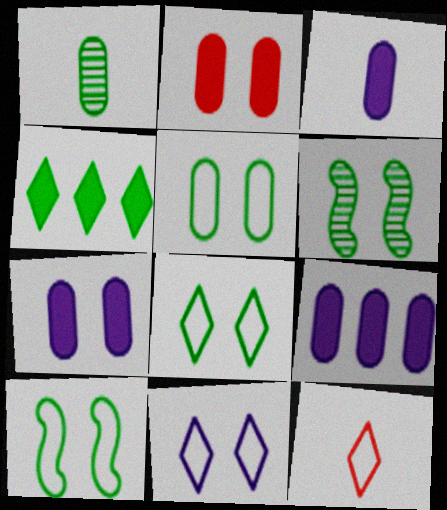[[1, 4, 10], 
[2, 6, 11], 
[3, 7, 9], 
[5, 8, 10], 
[6, 9, 12]]